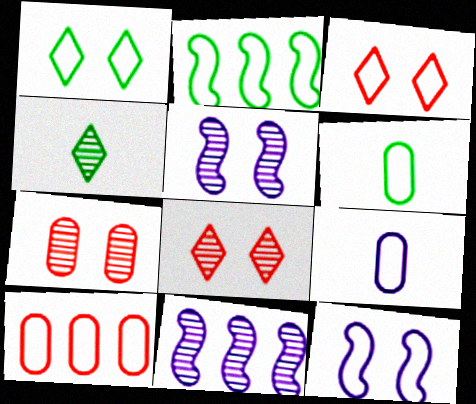[[1, 2, 6], 
[2, 3, 9], 
[4, 7, 11]]